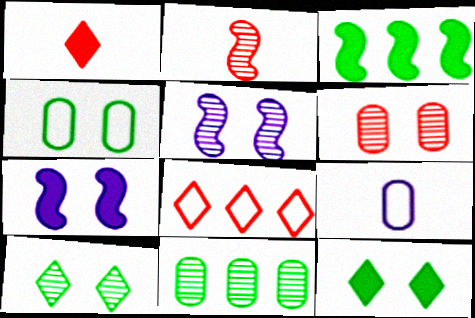[[5, 6, 10]]